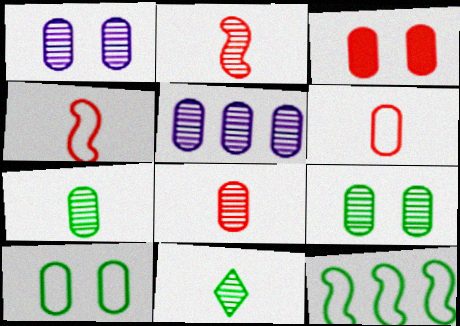[[1, 3, 10], 
[5, 8, 9]]